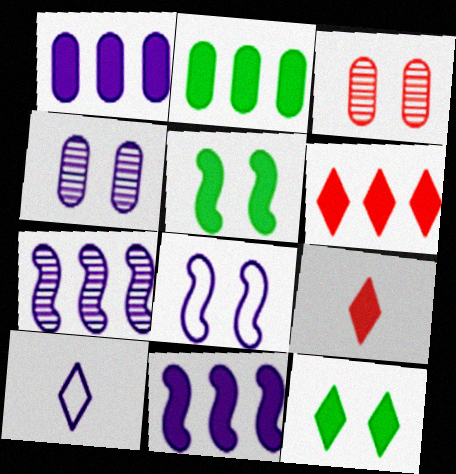[[1, 5, 9], 
[2, 6, 11], 
[3, 8, 12], 
[4, 10, 11]]